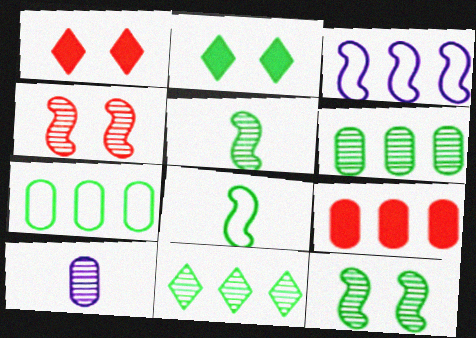[[2, 5, 7], 
[2, 6, 8], 
[3, 9, 11], 
[4, 10, 11]]